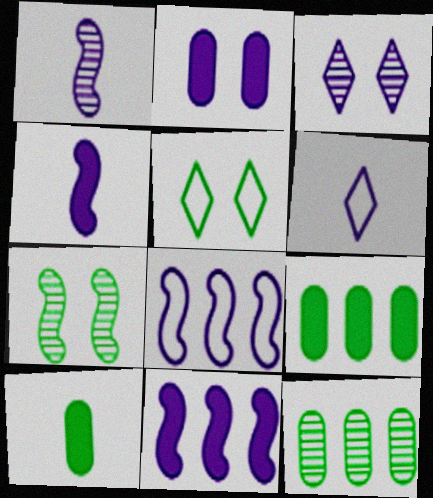[]